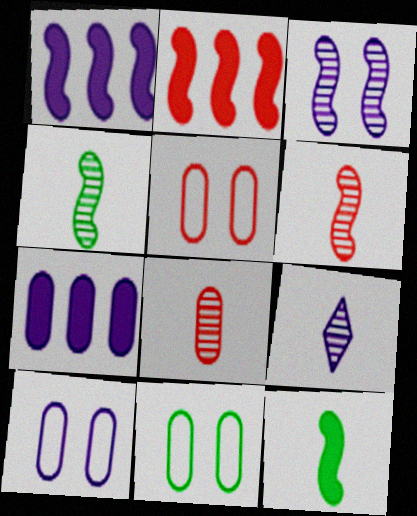[[1, 9, 10], 
[2, 9, 11], 
[4, 8, 9], 
[5, 10, 11], 
[7, 8, 11]]